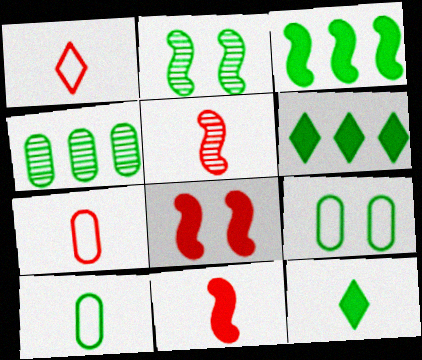[[2, 6, 10]]